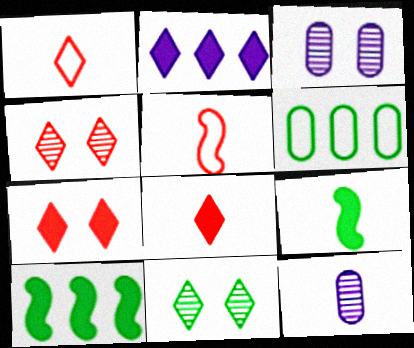[[1, 2, 11], 
[1, 3, 10], 
[1, 9, 12], 
[6, 9, 11]]